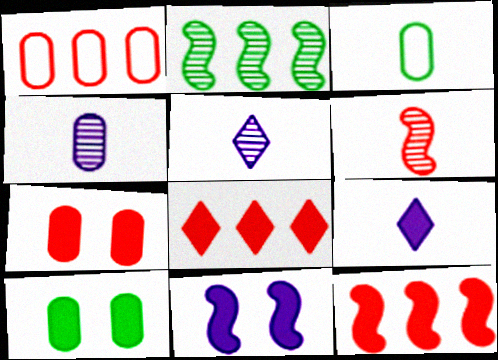[[1, 4, 10], 
[3, 6, 9], 
[9, 10, 12]]